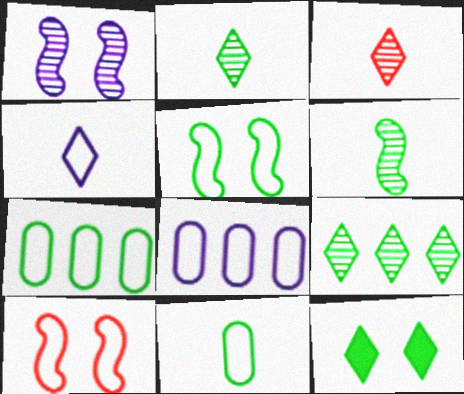[[4, 7, 10], 
[6, 7, 12]]